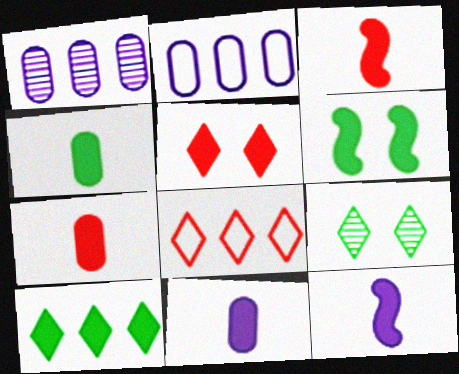[[2, 3, 9], 
[4, 6, 10], 
[4, 7, 11]]